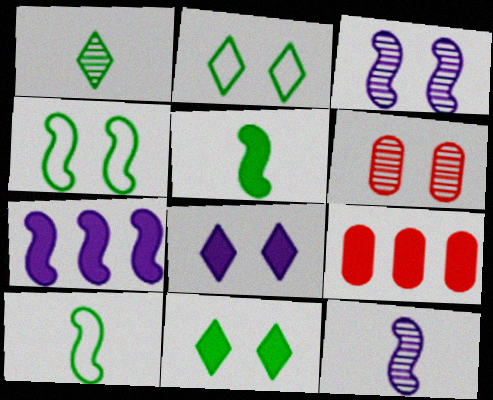[[2, 9, 12], 
[4, 6, 8], 
[5, 8, 9]]